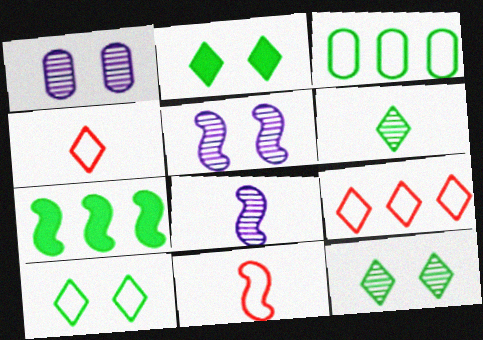[[1, 4, 7], 
[2, 10, 12], 
[5, 7, 11]]